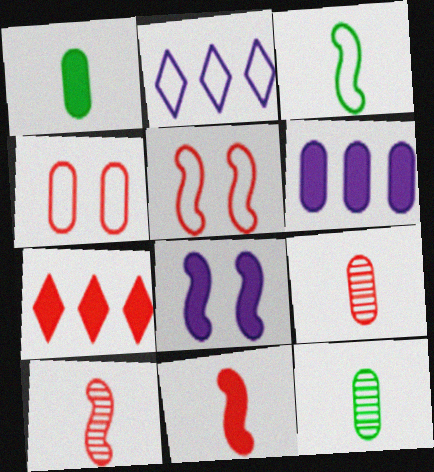[[1, 7, 8], 
[2, 3, 4], 
[4, 6, 12], 
[4, 7, 10], 
[5, 7, 9]]